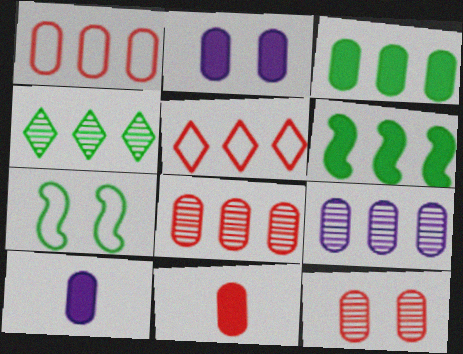[[1, 3, 9], 
[1, 11, 12], 
[2, 3, 11], 
[5, 6, 9]]